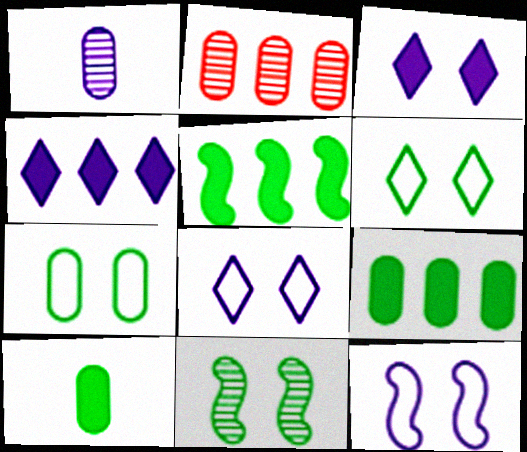[[1, 4, 12]]